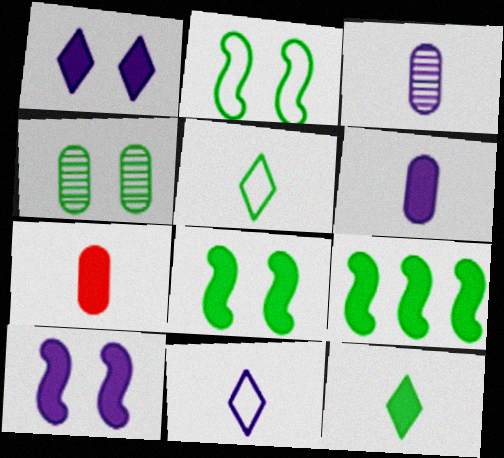[[1, 7, 9], 
[4, 5, 9]]